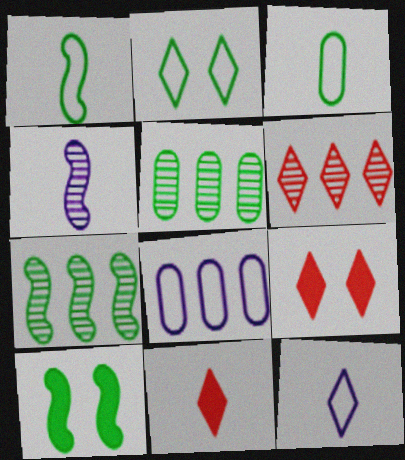[[1, 7, 10], 
[3, 4, 11]]